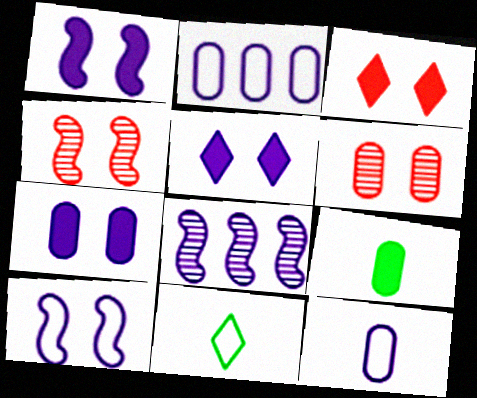[[1, 5, 7], 
[2, 6, 9], 
[5, 8, 12]]